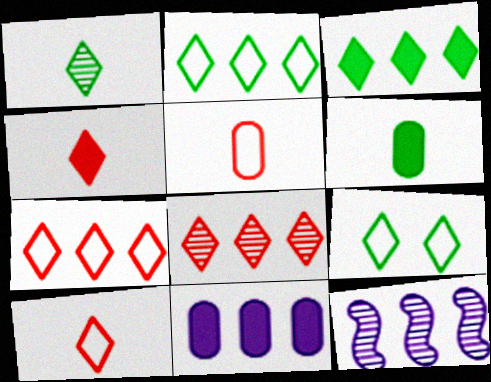[[1, 3, 9]]